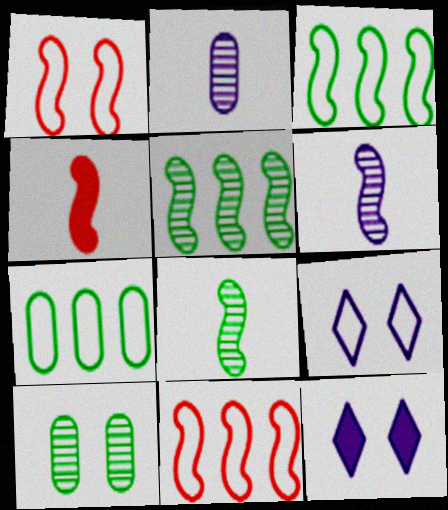[[1, 10, 12]]